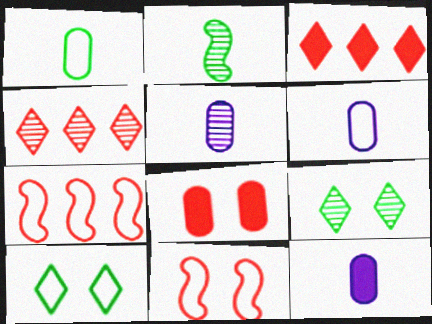[[5, 6, 12], 
[6, 7, 10], 
[7, 9, 12]]